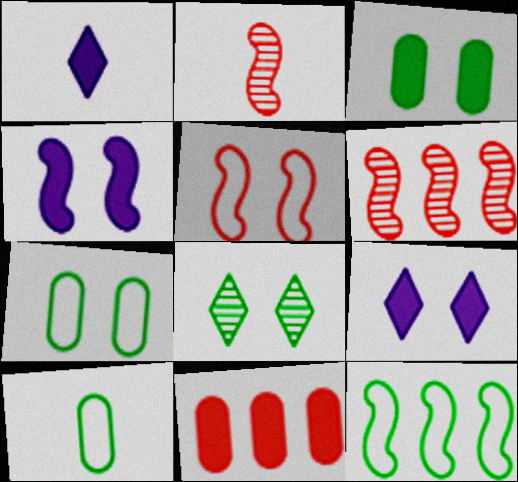[[1, 2, 10], 
[1, 6, 7], 
[2, 4, 12], 
[6, 9, 10]]